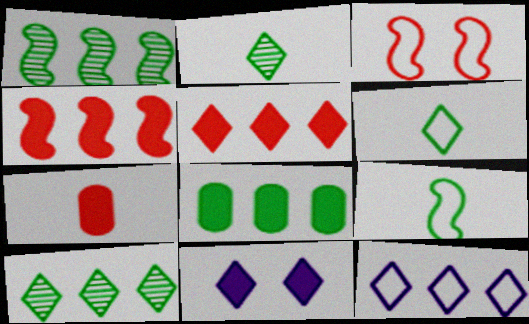[[5, 10, 12]]